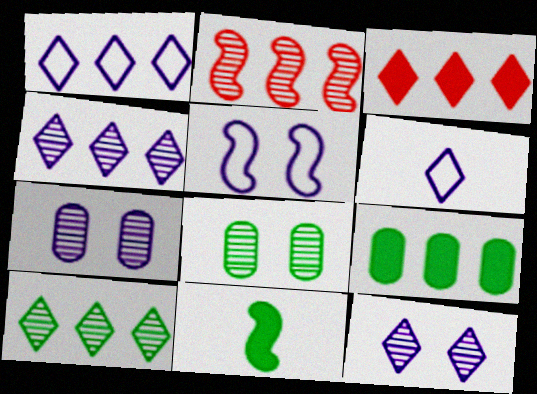[[1, 2, 9], 
[1, 3, 10], 
[2, 5, 11]]